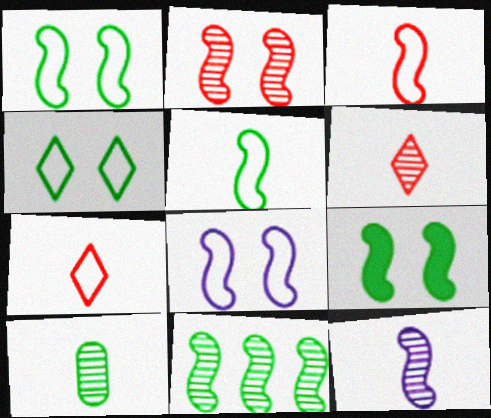[[2, 8, 9], 
[2, 11, 12], 
[5, 9, 11], 
[6, 10, 12]]